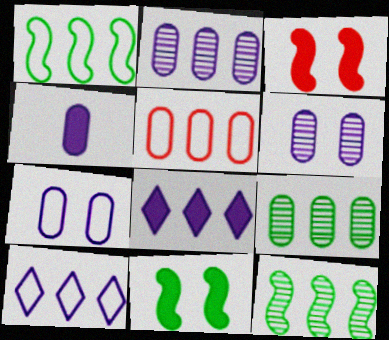[[1, 5, 10], 
[2, 4, 7], 
[5, 8, 12]]